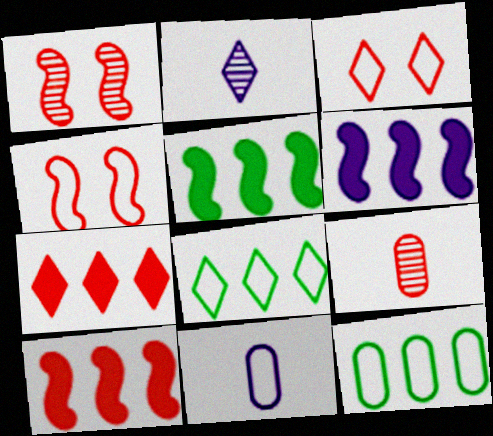[[3, 9, 10], 
[4, 7, 9], 
[4, 8, 11], 
[5, 6, 10]]